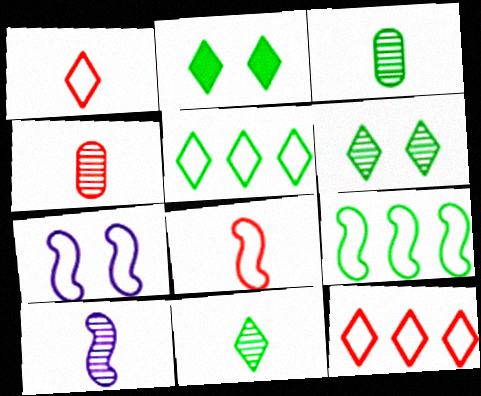[[2, 3, 9], 
[2, 5, 11], 
[4, 10, 11], 
[7, 8, 9]]